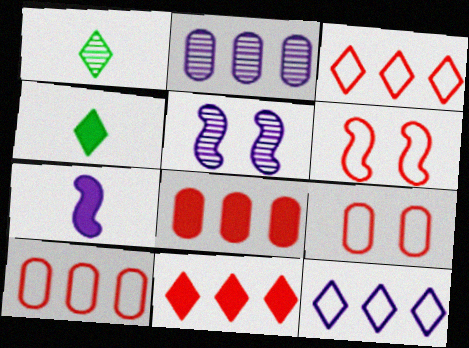[[2, 4, 6], 
[4, 5, 10]]